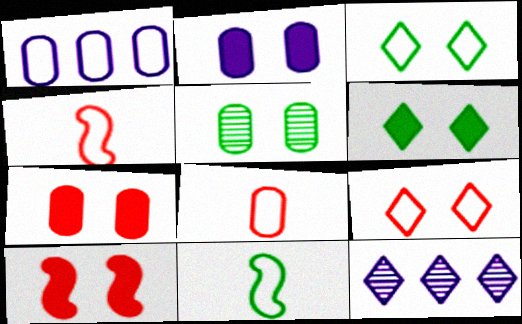[[1, 3, 4], 
[1, 9, 11], 
[2, 6, 10], 
[7, 11, 12]]